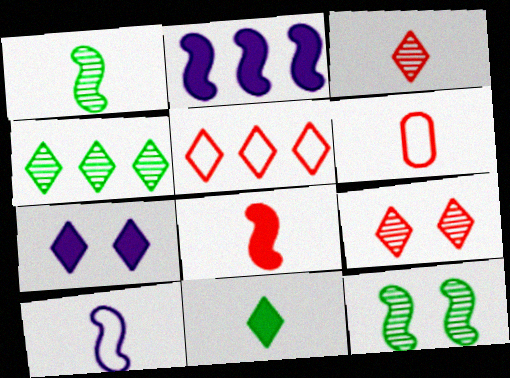[[1, 8, 10], 
[3, 6, 8]]